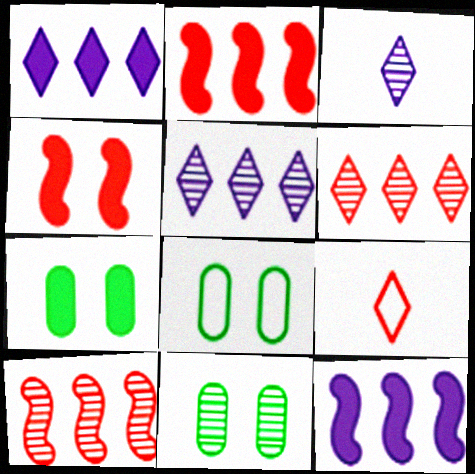[[2, 3, 8], 
[3, 10, 11], 
[7, 8, 11], 
[9, 11, 12]]